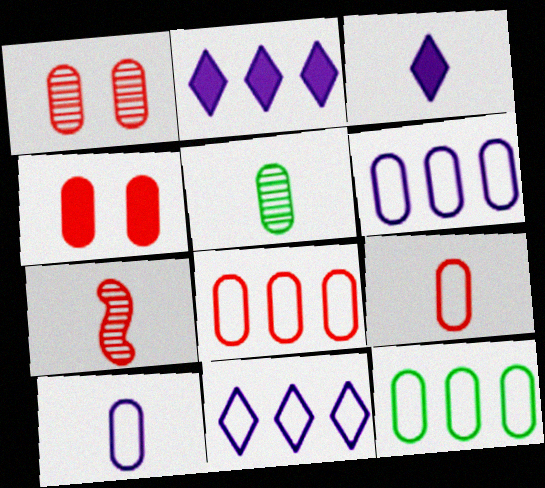[[4, 5, 6], 
[6, 8, 12]]